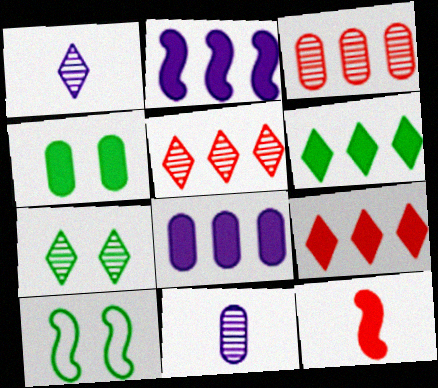[[1, 5, 7], 
[4, 7, 10], 
[9, 10, 11]]